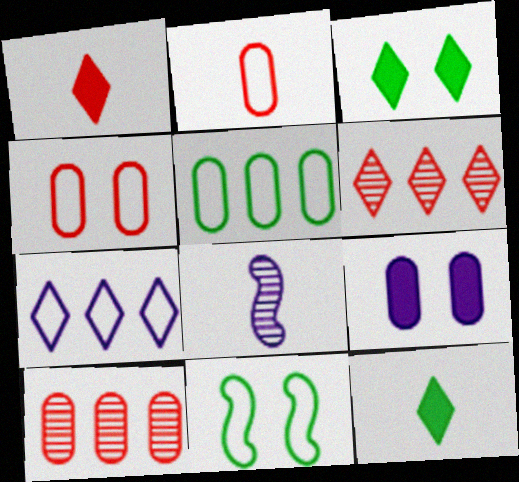[[2, 7, 11], 
[2, 8, 12], 
[7, 8, 9]]